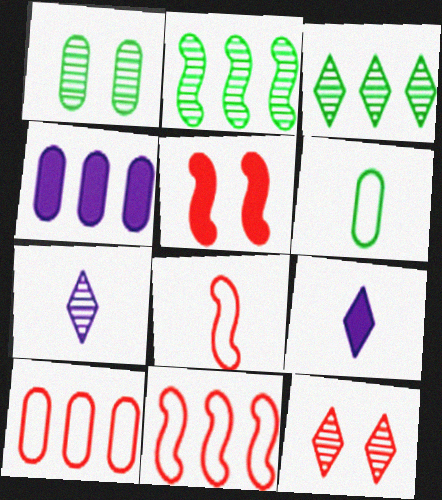[[1, 9, 11], 
[3, 4, 11], 
[3, 7, 12]]